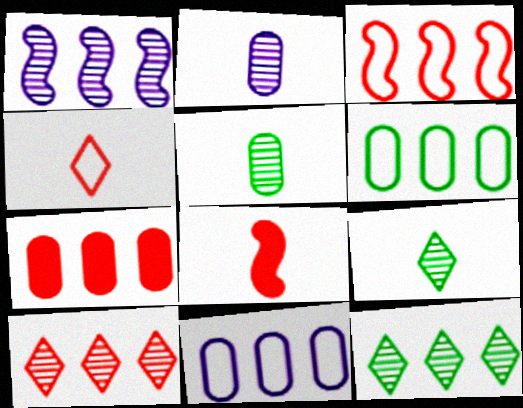[[3, 7, 10]]